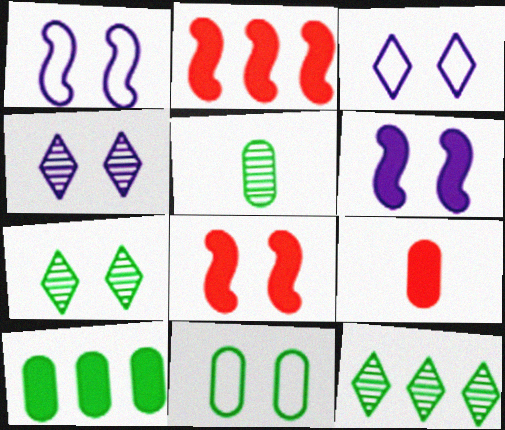[[1, 9, 12], 
[2, 3, 5], 
[4, 8, 11], 
[5, 10, 11]]